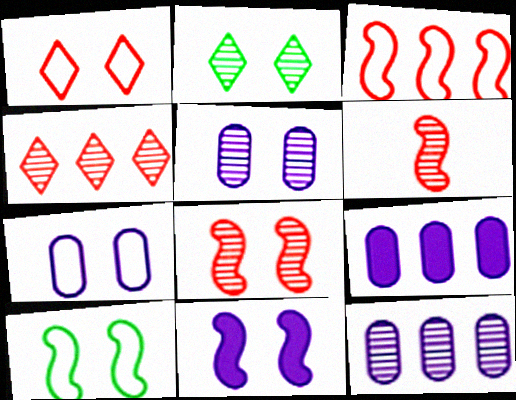[[1, 7, 10], 
[2, 5, 8], 
[2, 6, 12], 
[8, 10, 11]]